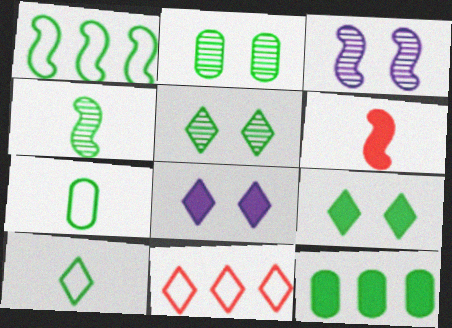[[1, 3, 6], 
[2, 7, 12], 
[6, 8, 12]]